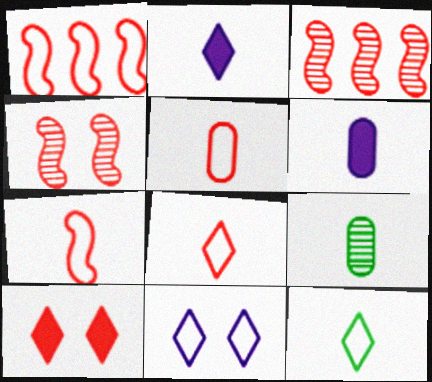[[2, 7, 9], 
[3, 5, 10], 
[5, 6, 9], 
[5, 7, 8]]